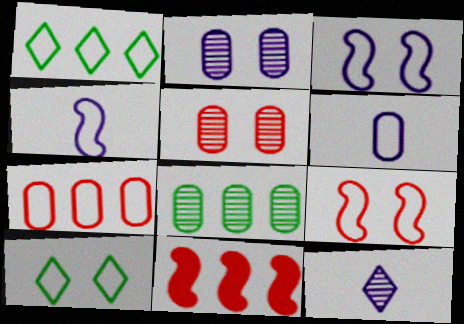[[1, 6, 9], 
[4, 7, 10]]